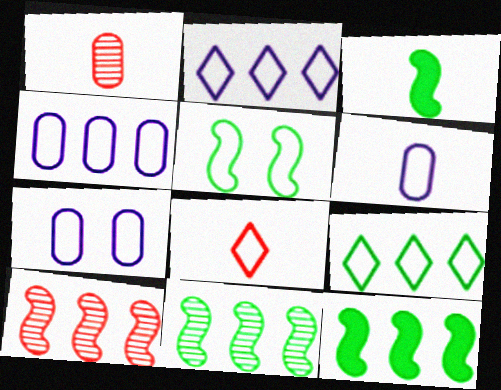[[3, 5, 11], 
[4, 5, 8], 
[4, 6, 7]]